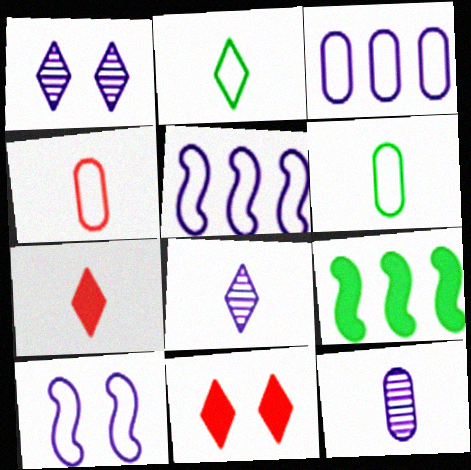[[1, 4, 9], 
[2, 7, 8]]